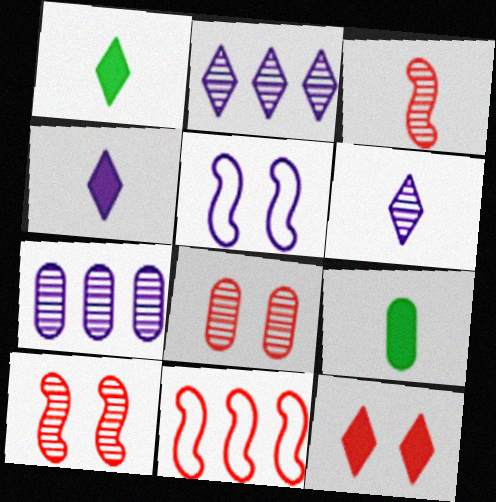[[4, 5, 7]]